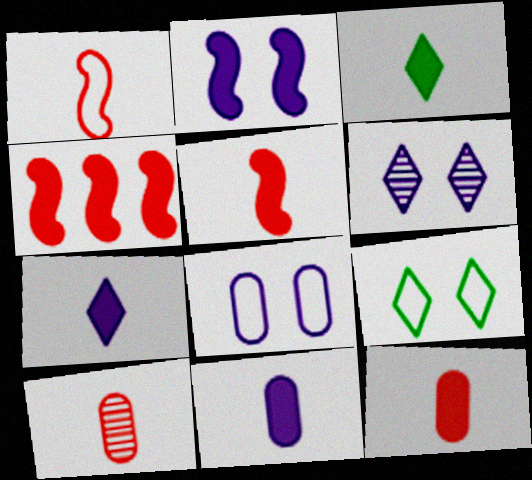[[2, 6, 8], 
[3, 5, 11]]